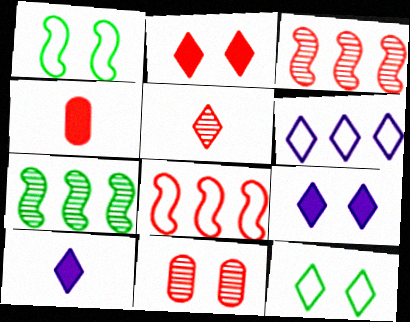[[1, 9, 11], 
[3, 5, 11]]